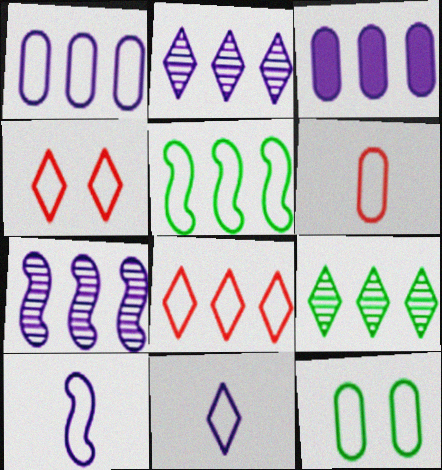[[1, 5, 8], 
[1, 6, 12], 
[8, 10, 12]]